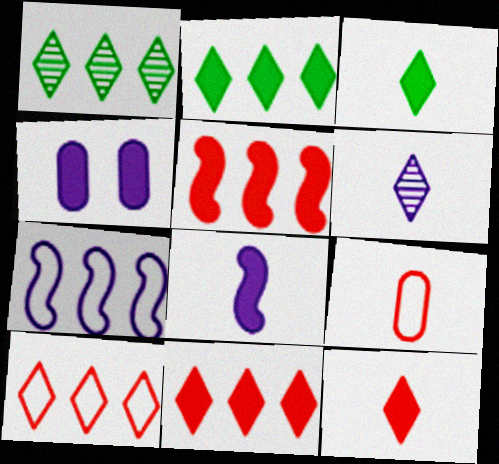[[3, 4, 5], 
[4, 6, 7]]